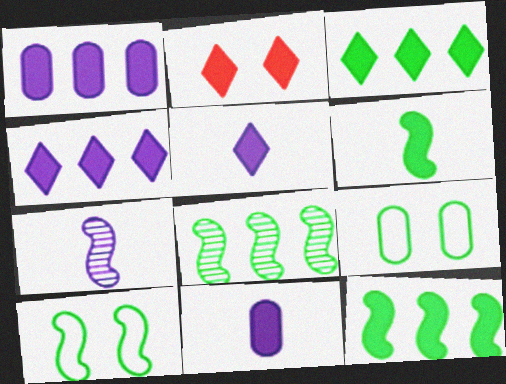[[1, 2, 6], 
[2, 3, 5], 
[2, 11, 12], 
[6, 8, 10]]